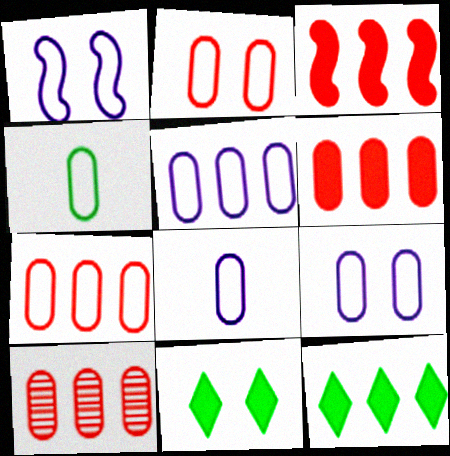[[2, 4, 5], 
[4, 7, 9], 
[5, 8, 9], 
[6, 7, 10]]